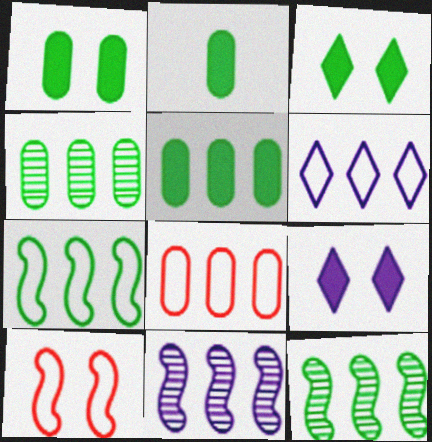[[1, 2, 5], 
[6, 7, 8]]